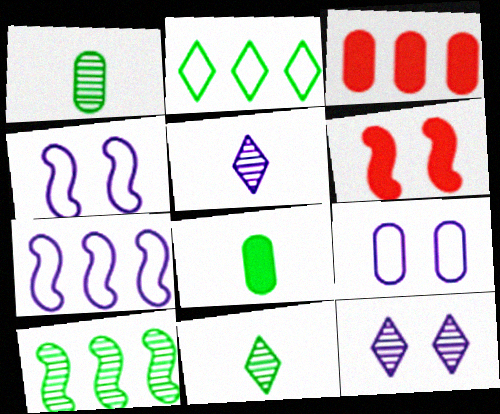[[1, 3, 9], 
[3, 4, 11]]